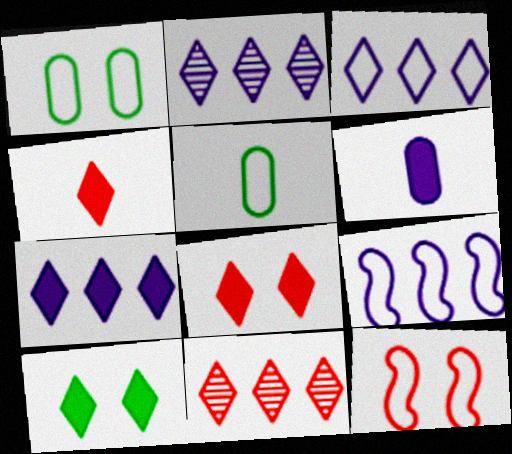[[2, 3, 7], 
[3, 5, 12], 
[4, 7, 10]]